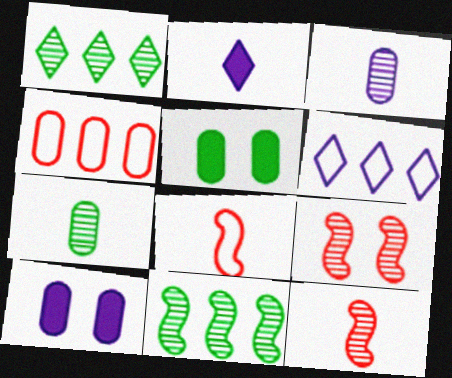[[1, 3, 9], 
[1, 8, 10], 
[2, 7, 8], 
[3, 4, 5], 
[4, 7, 10], 
[5, 6, 12]]